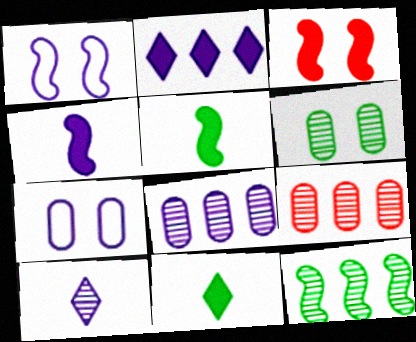[[1, 9, 11]]